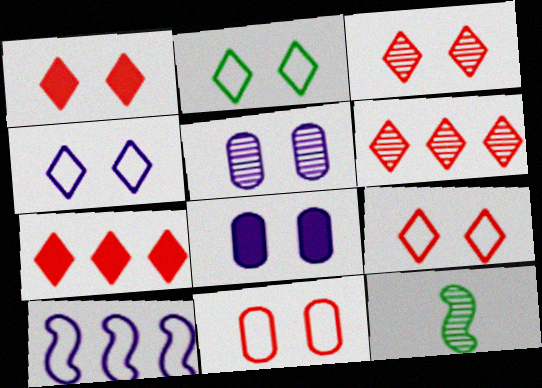[[1, 3, 9], 
[2, 4, 9], 
[5, 6, 12]]